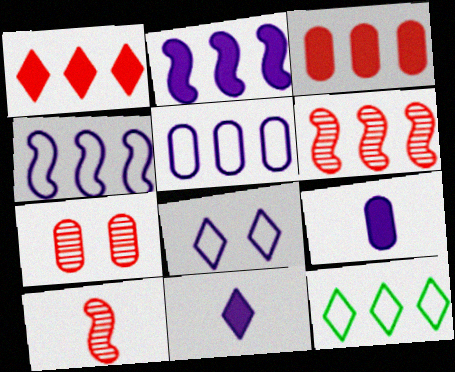[]